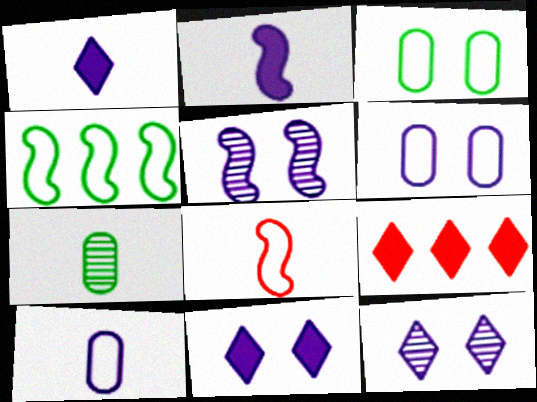[[1, 7, 8], 
[5, 6, 11]]